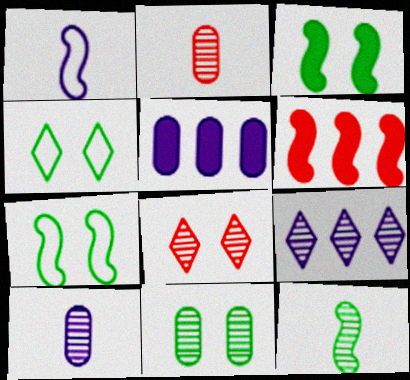[[3, 4, 11], 
[4, 6, 10]]